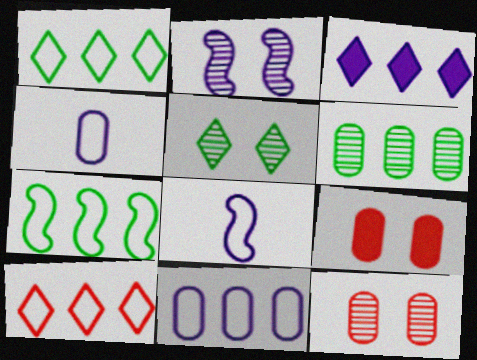[[2, 3, 4], 
[2, 5, 12], 
[4, 6, 9], 
[7, 10, 11]]